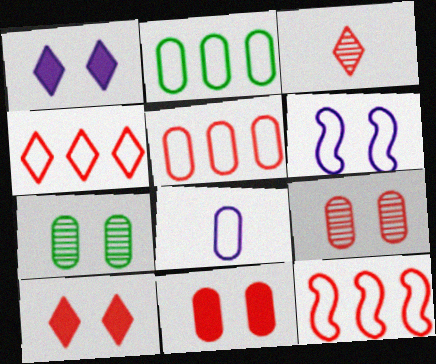[[3, 4, 10], 
[3, 11, 12], 
[4, 5, 12], 
[6, 7, 10]]